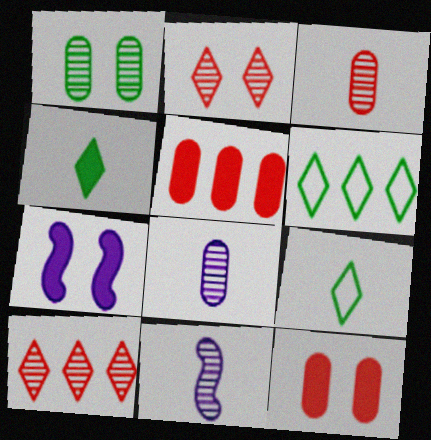[[1, 10, 11], 
[3, 6, 7], 
[4, 5, 7], 
[6, 11, 12]]